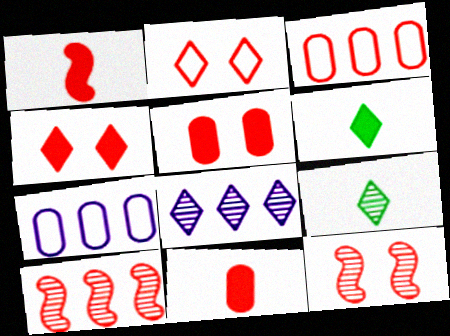[[2, 5, 12], 
[2, 6, 8], 
[2, 10, 11], 
[6, 7, 12]]